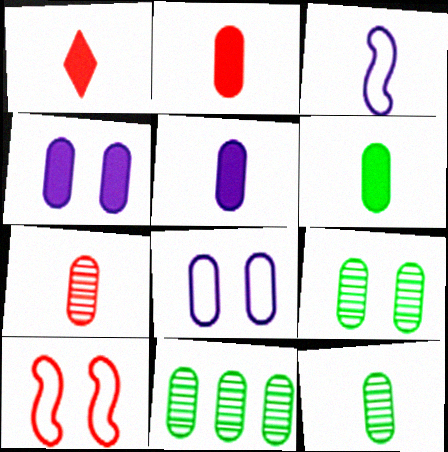[[1, 3, 12], 
[2, 5, 6], 
[2, 8, 11], 
[9, 11, 12]]